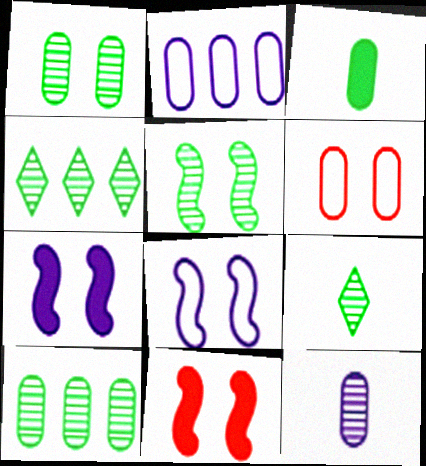[[2, 9, 11], 
[5, 8, 11], 
[5, 9, 10]]